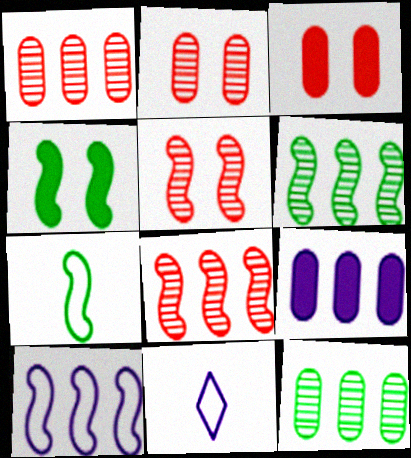[[1, 4, 11], 
[3, 6, 11], 
[4, 6, 7]]